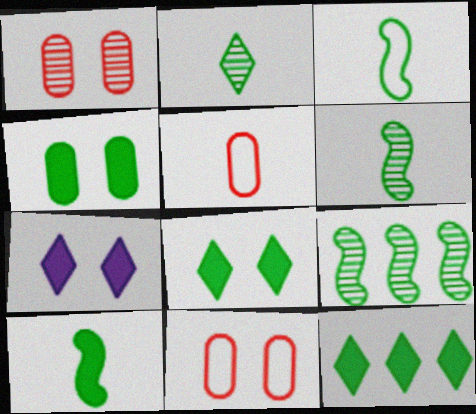[[3, 6, 10], 
[4, 10, 12], 
[5, 7, 9]]